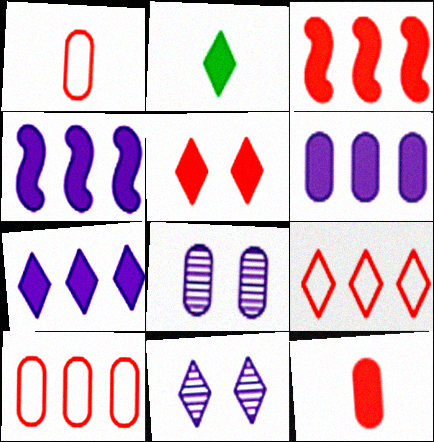[[2, 5, 7], 
[2, 9, 11], 
[3, 5, 12], 
[4, 6, 7]]